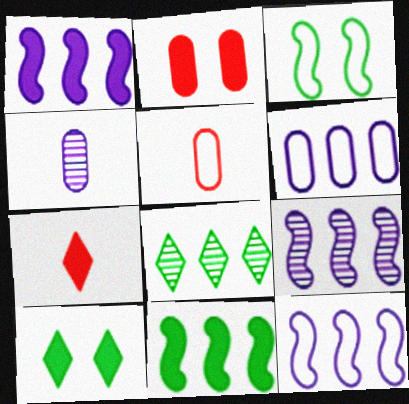[[1, 9, 12], 
[5, 9, 10]]